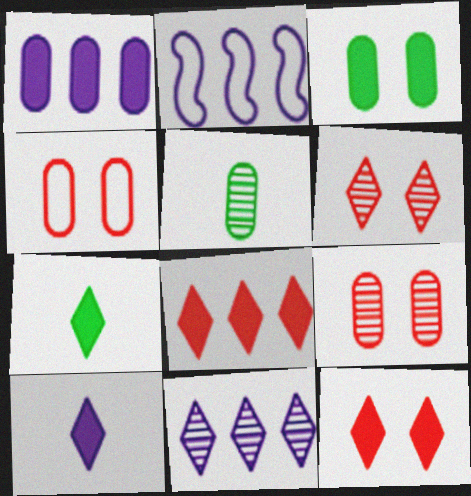[[1, 2, 11], 
[1, 4, 5], 
[2, 5, 12], 
[2, 7, 9]]